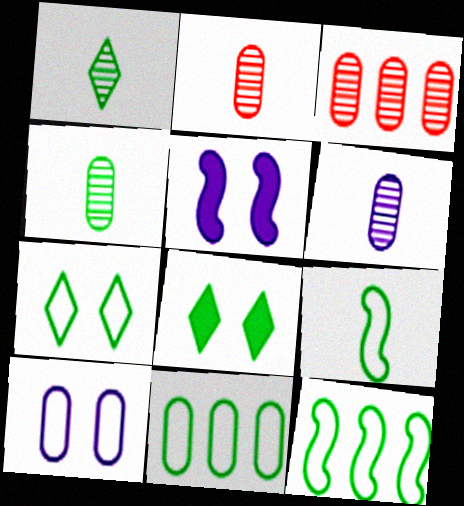[[2, 4, 6], 
[4, 8, 12], 
[7, 9, 11]]